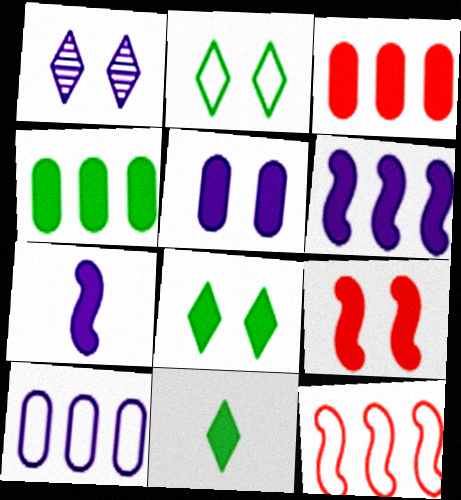[[1, 7, 10], 
[3, 7, 8], 
[5, 8, 9]]